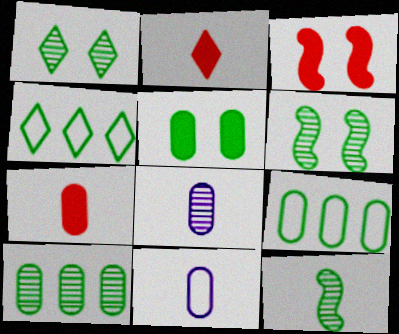[[1, 10, 12], 
[2, 11, 12], 
[3, 4, 8], 
[4, 5, 12]]